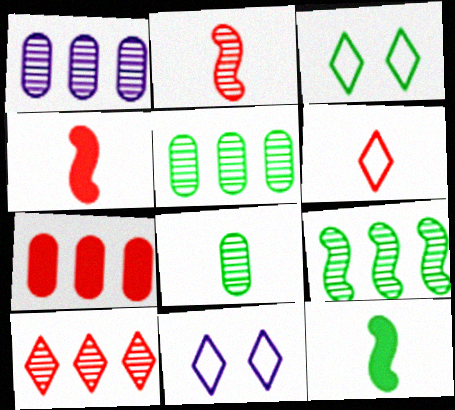[[1, 3, 4], 
[1, 9, 10], 
[3, 5, 12], 
[4, 5, 11]]